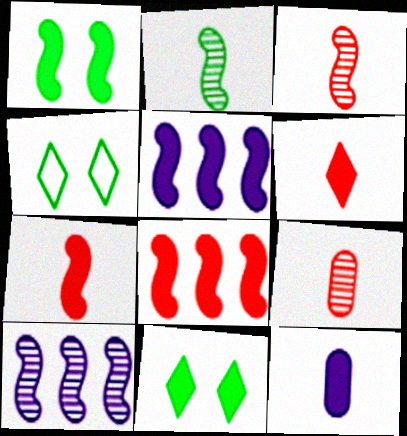[[1, 5, 7], 
[4, 5, 9], 
[8, 11, 12]]